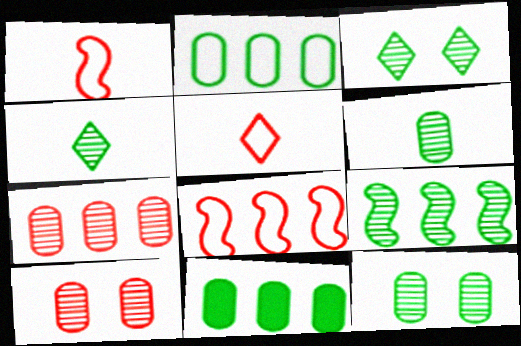[[3, 6, 9], 
[4, 9, 12]]